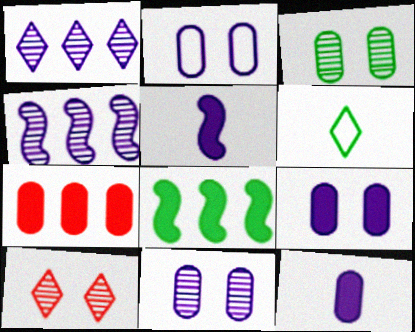[[1, 2, 5], 
[2, 9, 11], 
[3, 6, 8]]